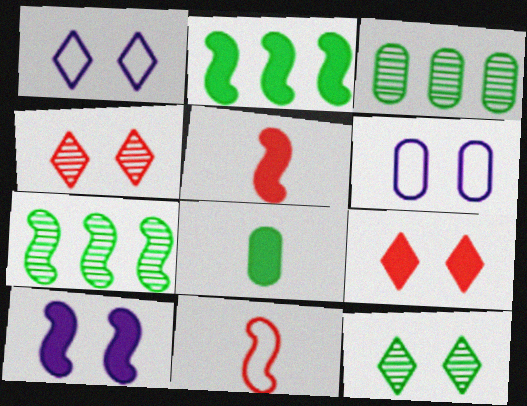[[1, 3, 5], 
[1, 9, 12], 
[2, 5, 10], 
[7, 10, 11]]